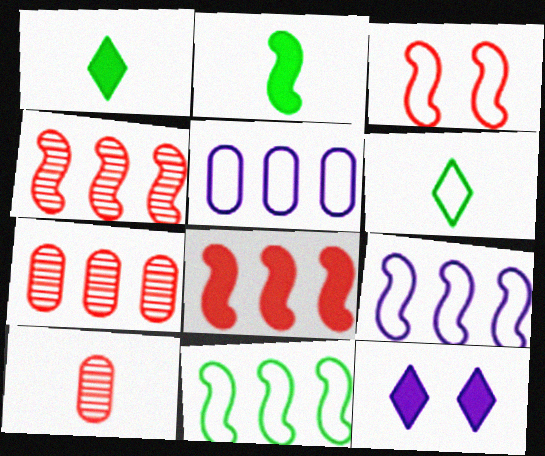[[3, 5, 6], 
[10, 11, 12]]